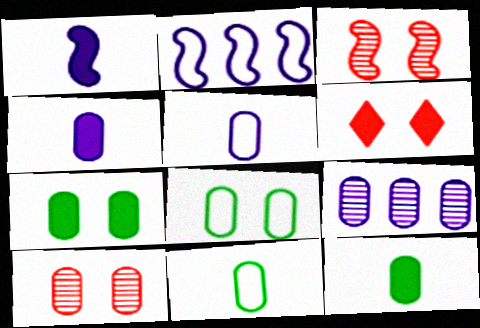[]